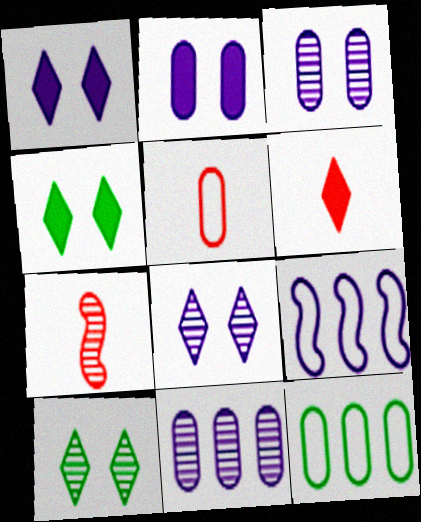[[1, 7, 12], 
[5, 6, 7], 
[7, 10, 11]]